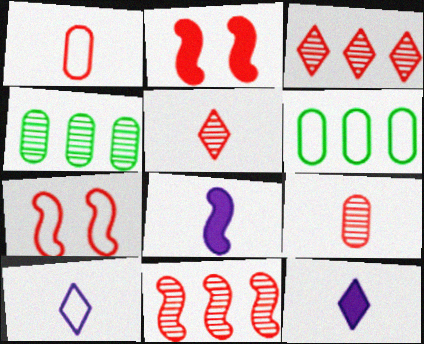[[1, 2, 3], 
[2, 4, 10], 
[4, 7, 12], 
[6, 7, 10]]